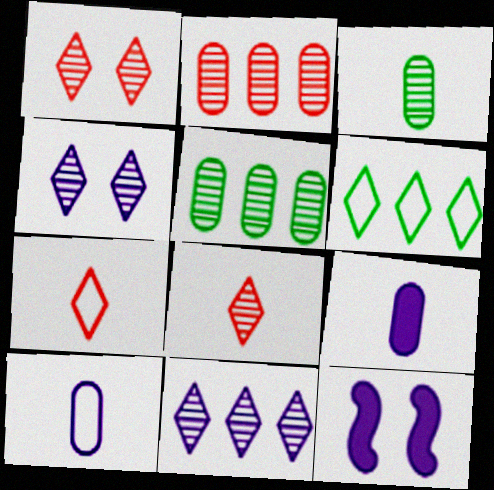[[5, 7, 12], 
[10, 11, 12]]